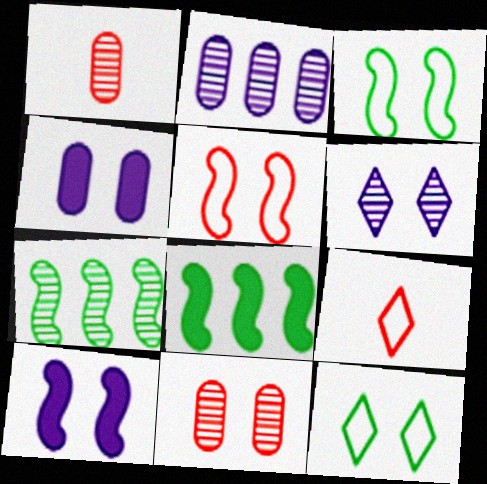[[1, 6, 7], 
[4, 7, 9], 
[10, 11, 12]]